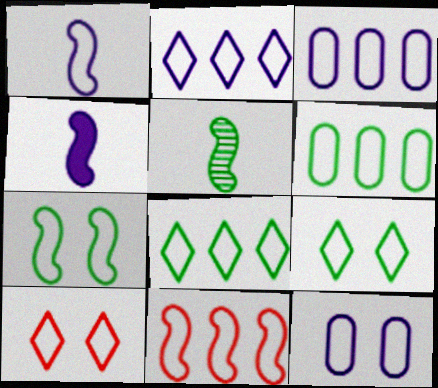[[1, 2, 12], 
[1, 6, 10], 
[1, 7, 11], 
[2, 6, 11], 
[3, 8, 11], 
[7, 10, 12]]